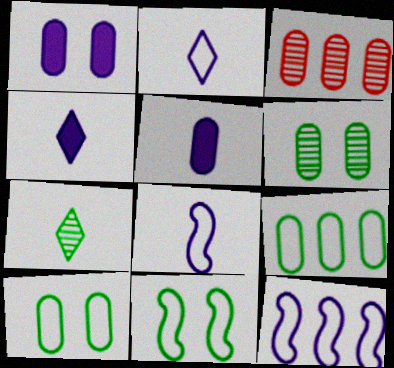[[3, 4, 11], 
[3, 5, 10]]